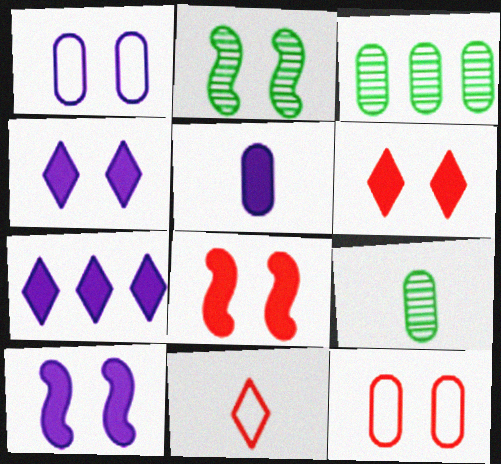[[1, 2, 6], 
[2, 4, 12], 
[3, 5, 12], 
[3, 10, 11], 
[5, 7, 10]]